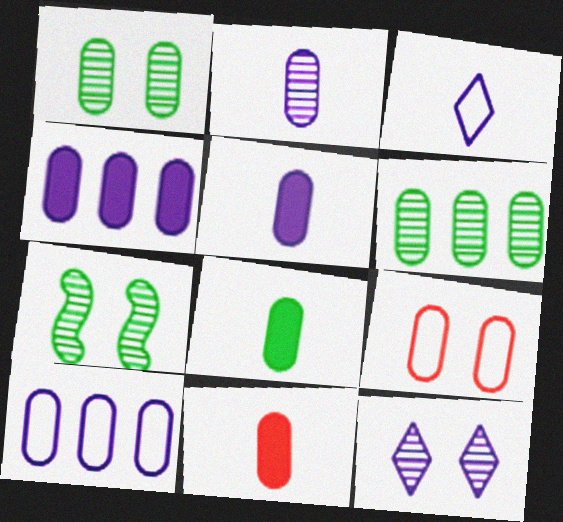[[1, 10, 11], 
[5, 6, 9], 
[5, 8, 11]]